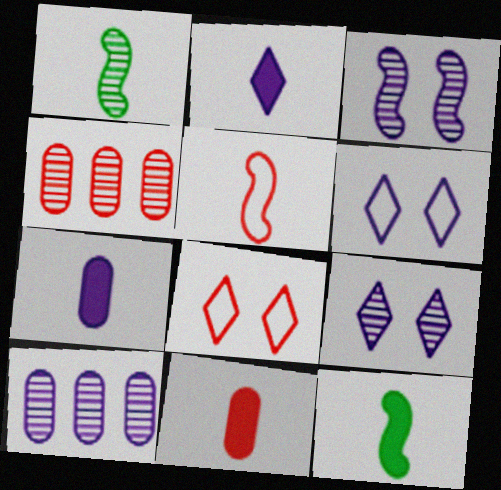[[1, 4, 9], 
[2, 11, 12], 
[4, 6, 12], 
[8, 10, 12]]